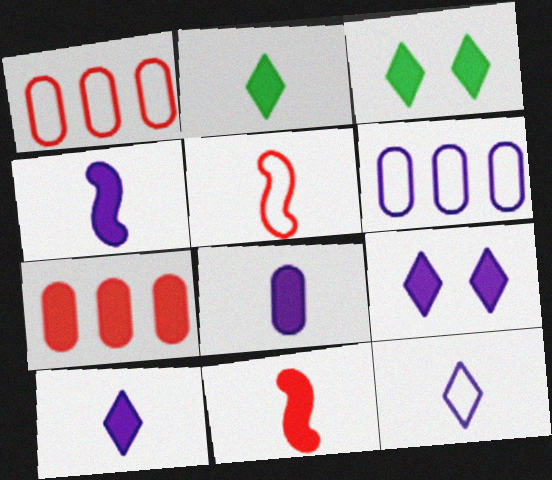[[2, 8, 11], 
[3, 4, 7], 
[4, 8, 10]]